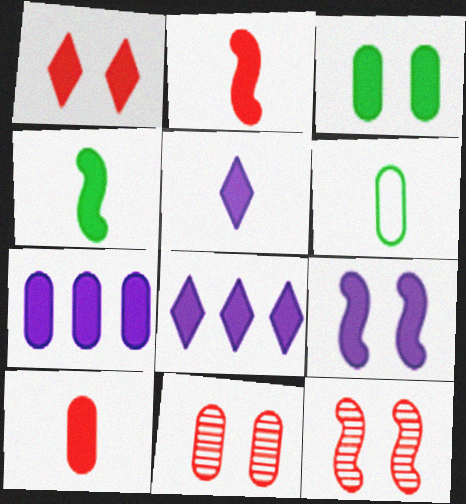[[1, 3, 9], 
[1, 4, 7], 
[2, 3, 8], 
[3, 7, 10], 
[4, 5, 10], 
[5, 7, 9], 
[6, 7, 11], 
[6, 8, 12]]